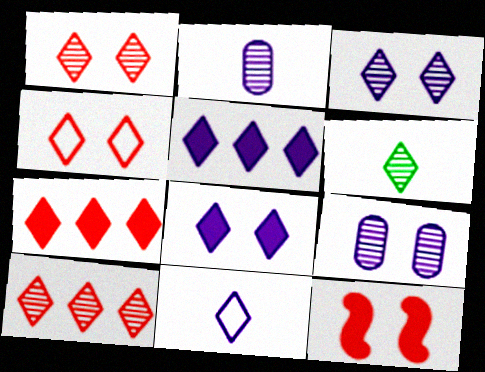[[3, 5, 11], 
[3, 6, 10], 
[4, 5, 6]]